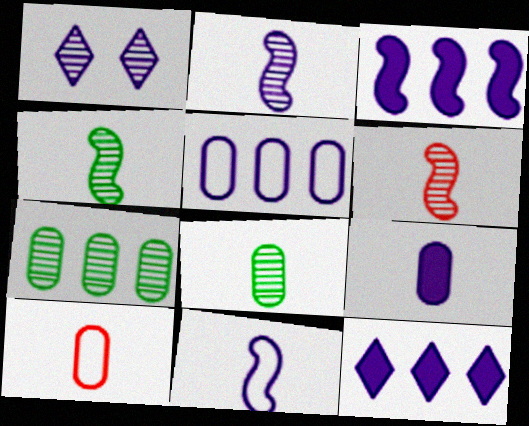[[1, 6, 7], 
[2, 4, 6], 
[8, 9, 10]]